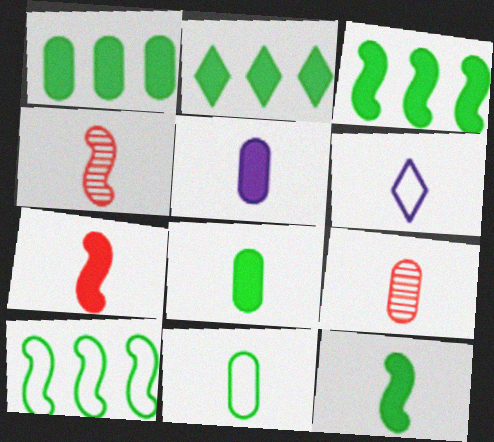[[1, 2, 3], 
[4, 6, 8], 
[5, 9, 11], 
[6, 9, 12]]